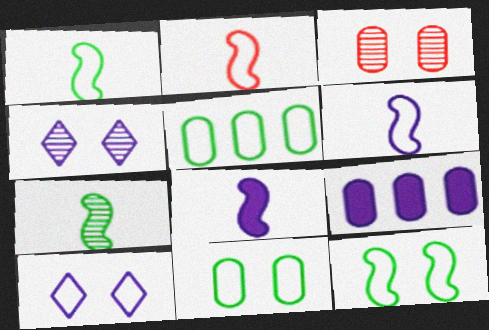[[1, 2, 6], 
[2, 5, 10], 
[2, 7, 8], 
[4, 6, 9]]